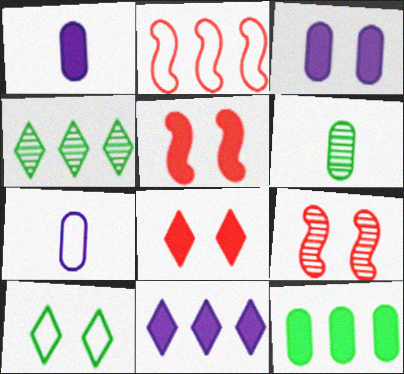[[2, 7, 10], 
[3, 9, 10], 
[4, 5, 7]]